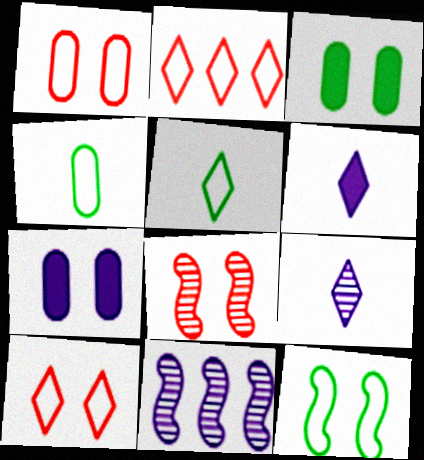[]